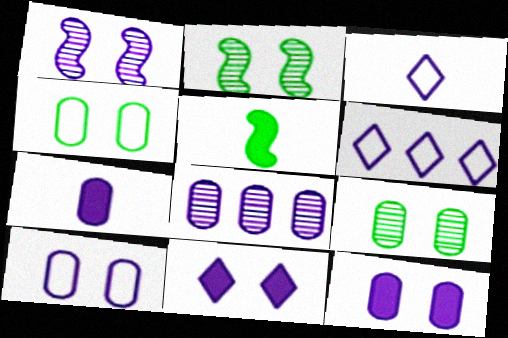[[1, 6, 7], 
[1, 10, 11], 
[7, 8, 10]]